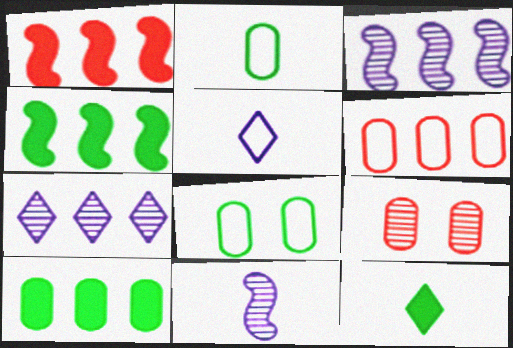[[4, 5, 9], 
[4, 6, 7]]